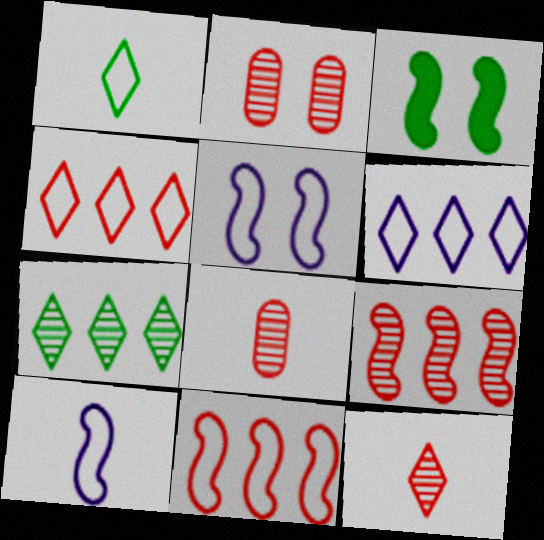[[2, 9, 12], 
[3, 6, 8], 
[3, 9, 10]]